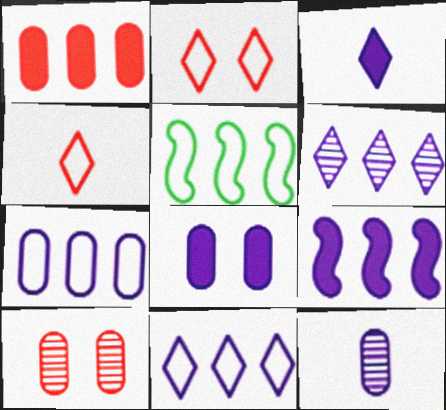[[1, 5, 6], 
[3, 5, 10], 
[3, 8, 9], 
[6, 7, 9], 
[7, 8, 12]]